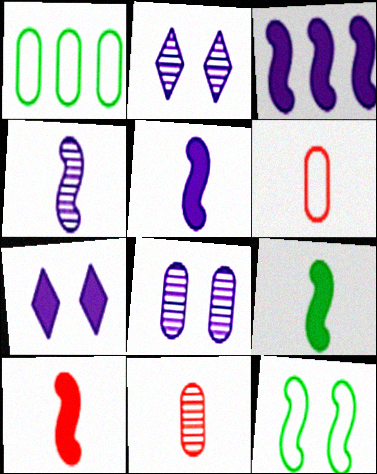[[1, 2, 10], 
[5, 9, 10]]